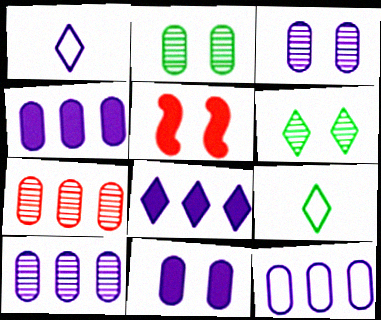[[4, 10, 12], 
[5, 9, 10]]